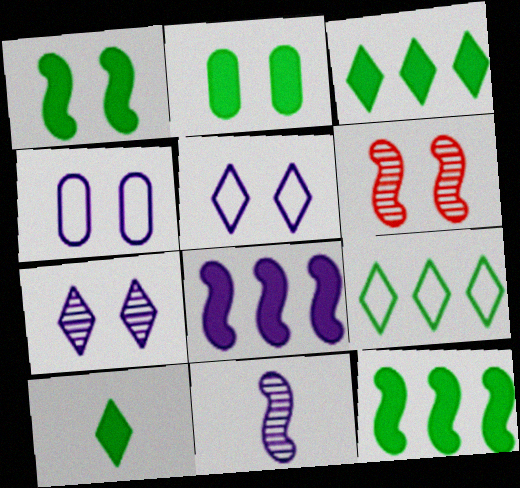[[2, 5, 6], 
[2, 10, 12]]